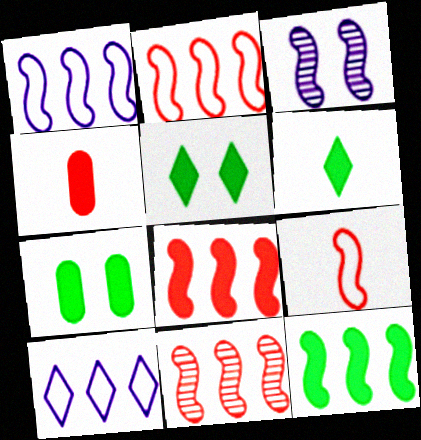[[1, 11, 12], 
[2, 8, 11], 
[3, 9, 12], 
[6, 7, 12]]